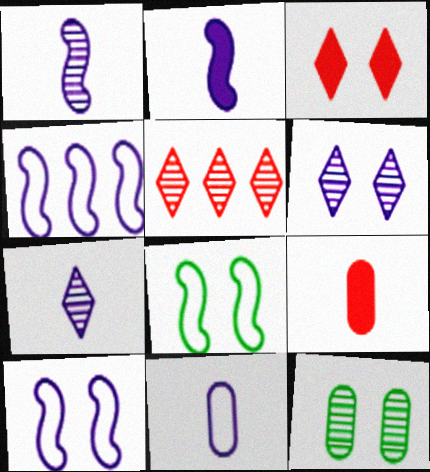[[1, 5, 12], 
[2, 7, 11], 
[3, 10, 12]]